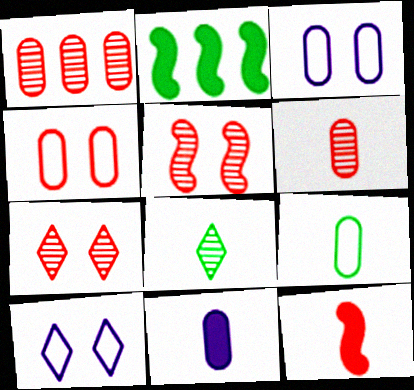[[2, 6, 10], 
[6, 9, 11]]